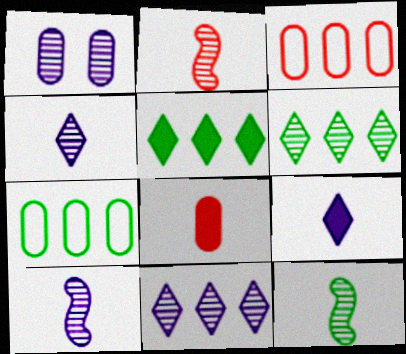[[1, 2, 6], 
[1, 7, 8], 
[1, 10, 11], 
[2, 10, 12]]